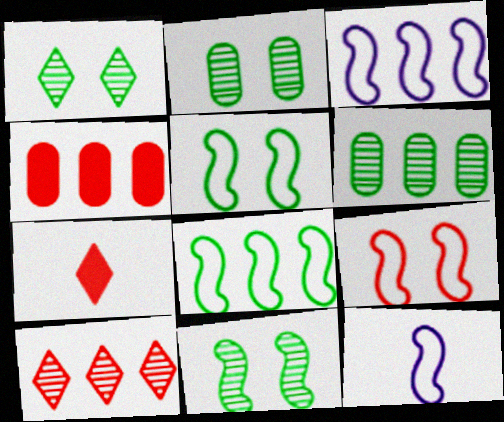[[1, 2, 11], 
[1, 4, 12], 
[2, 3, 7], 
[8, 9, 12]]